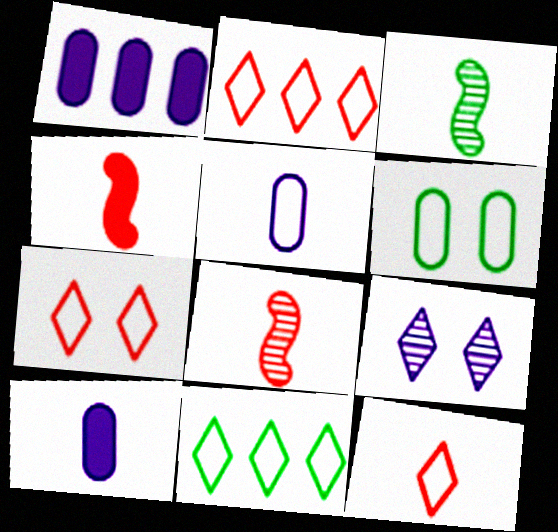[[1, 3, 7], 
[2, 7, 12], 
[3, 10, 12]]